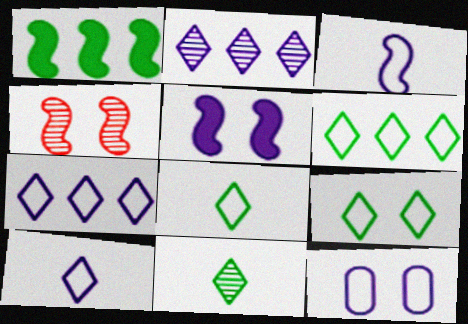[[1, 3, 4], 
[3, 7, 12], 
[6, 8, 9]]